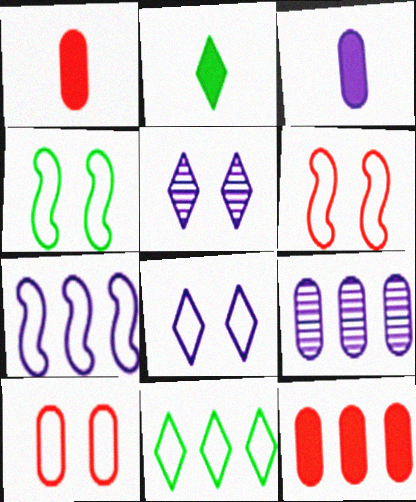[[2, 6, 9], 
[3, 5, 7], 
[4, 8, 10]]